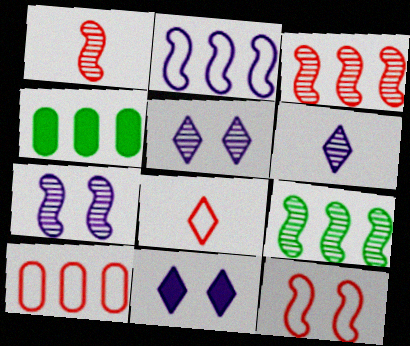[[1, 7, 9], 
[4, 6, 12], 
[4, 7, 8], 
[8, 10, 12]]